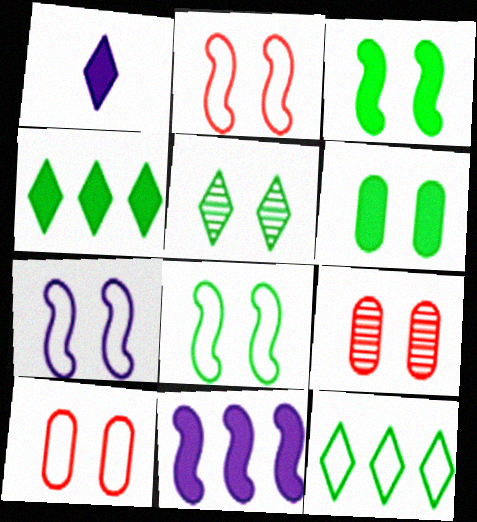[[2, 7, 8], 
[5, 6, 8]]